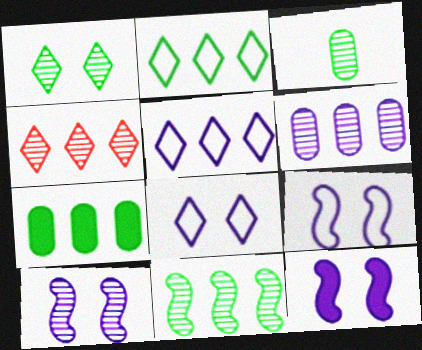[[1, 3, 11], 
[2, 7, 11], 
[3, 4, 10], 
[4, 6, 11], 
[9, 10, 12]]